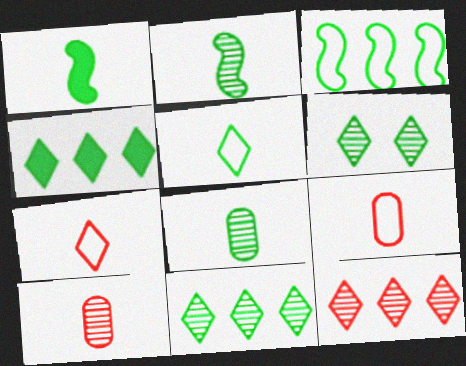[[1, 5, 8], 
[4, 5, 6]]